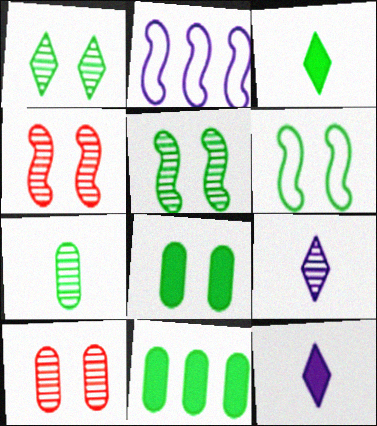[[1, 6, 8], 
[2, 3, 10]]